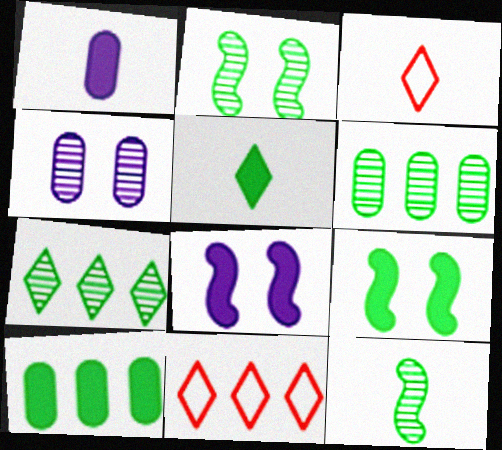[[1, 2, 11], 
[1, 3, 12], 
[3, 6, 8], 
[5, 9, 10]]